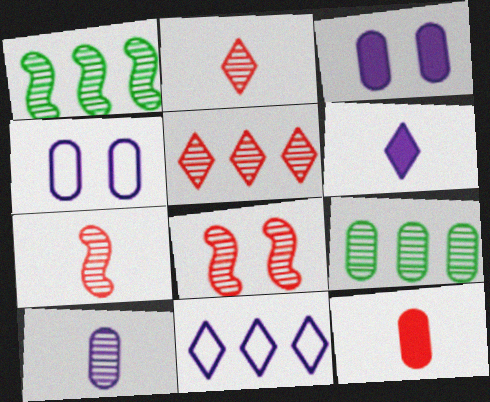[[4, 9, 12]]